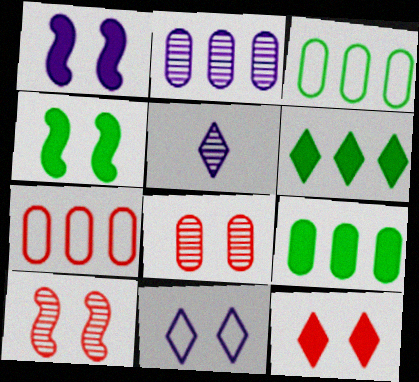[[2, 7, 9], 
[4, 5, 7], 
[4, 8, 11]]